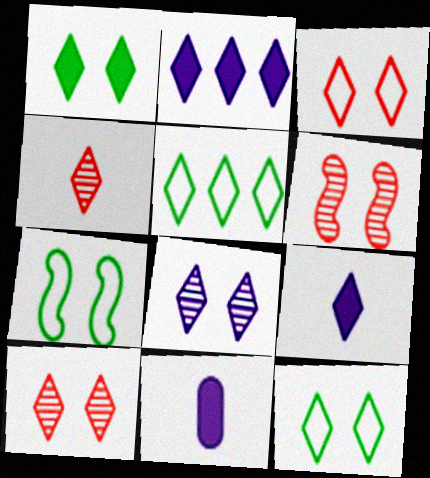[[1, 3, 8], 
[2, 4, 12], 
[5, 6, 11], 
[5, 9, 10]]